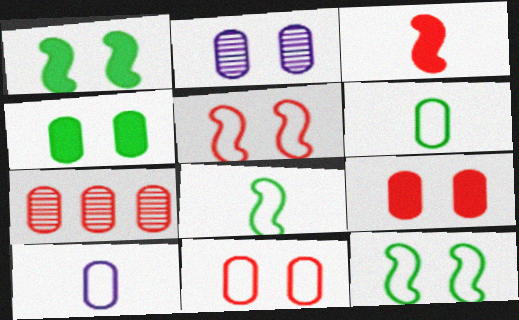[[2, 4, 11], 
[4, 7, 10]]